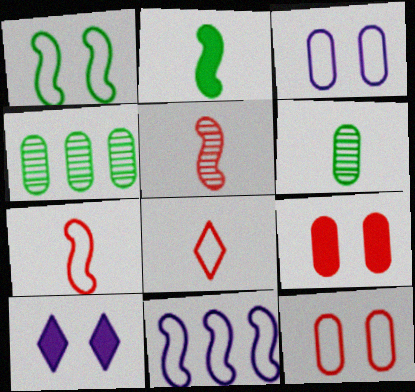[[1, 7, 11], 
[4, 7, 10]]